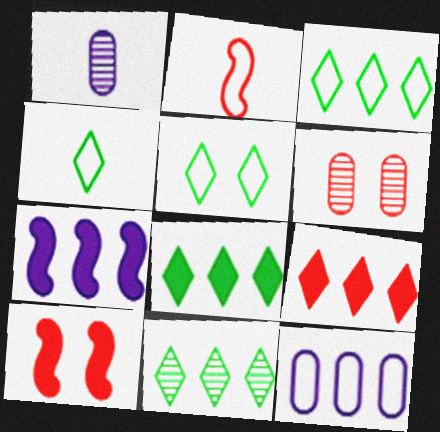[[1, 3, 10], 
[2, 5, 12], 
[2, 6, 9], 
[3, 4, 5], 
[3, 8, 11], 
[4, 6, 7]]